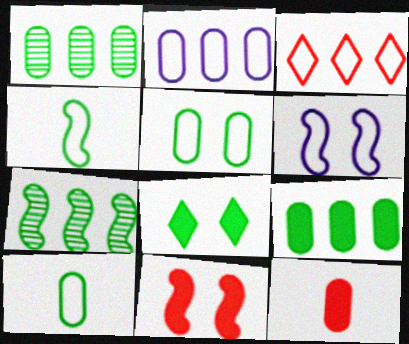[[1, 4, 8], 
[3, 6, 10], 
[7, 8, 10]]